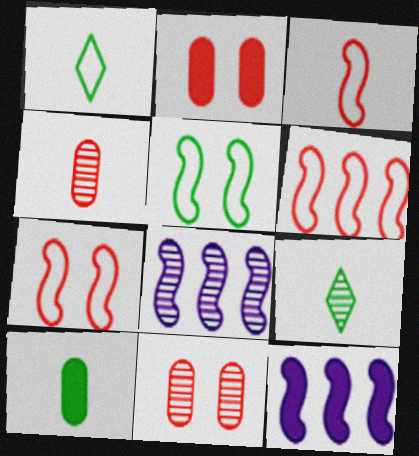[[1, 2, 8], 
[1, 11, 12], 
[3, 6, 7], 
[8, 9, 11]]